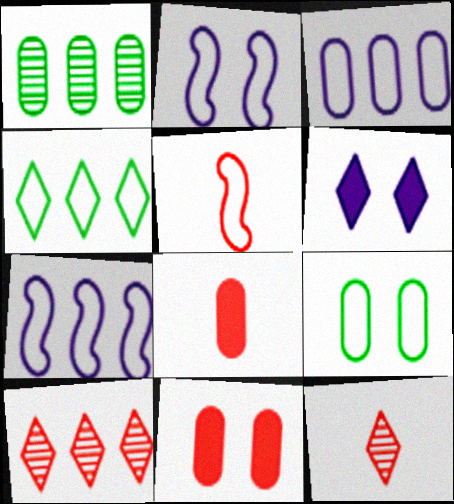[[1, 5, 6], 
[4, 6, 12], 
[5, 8, 12], 
[5, 10, 11]]